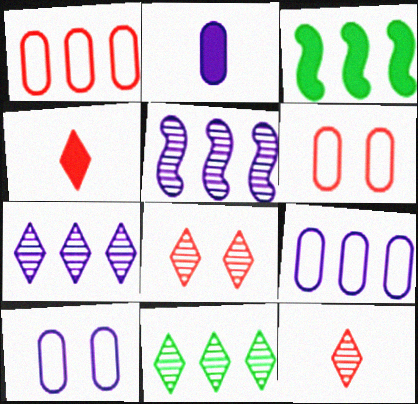[[1, 3, 7], 
[3, 10, 12]]